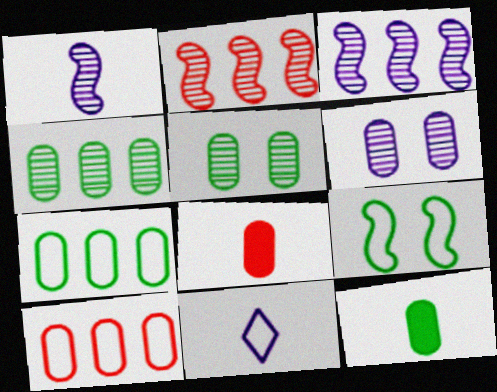[[5, 7, 12], 
[6, 7, 8], 
[6, 10, 12], 
[9, 10, 11]]